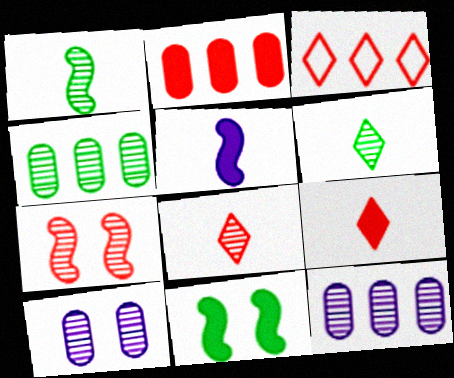[[6, 7, 12]]